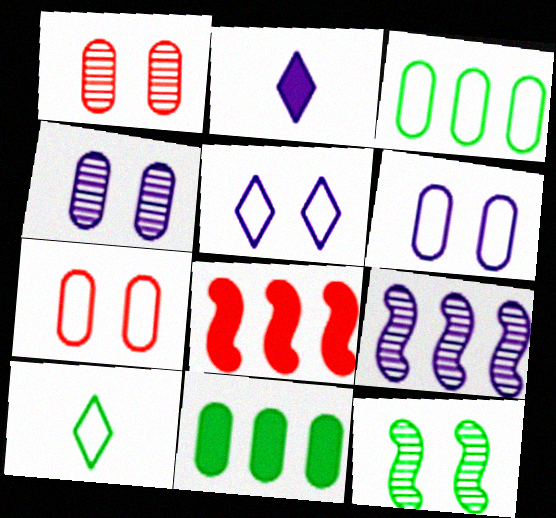[[2, 6, 9], 
[4, 8, 10], 
[10, 11, 12]]